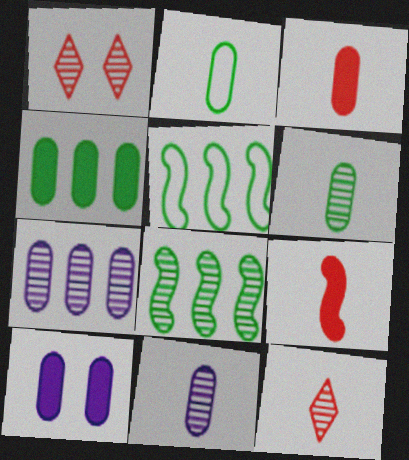[[1, 8, 11], 
[2, 3, 11], 
[3, 4, 10], 
[5, 10, 12]]